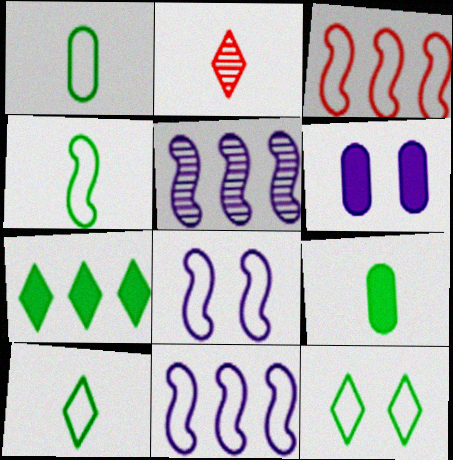[[1, 4, 10], 
[3, 4, 8]]